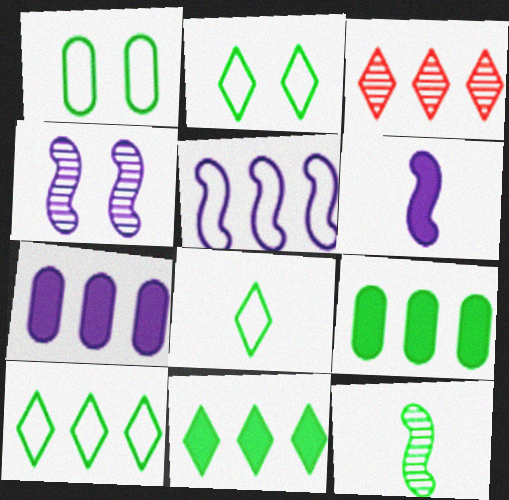[[1, 3, 6], 
[1, 11, 12], 
[2, 8, 10], 
[2, 9, 12], 
[3, 5, 9], 
[4, 5, 6]]